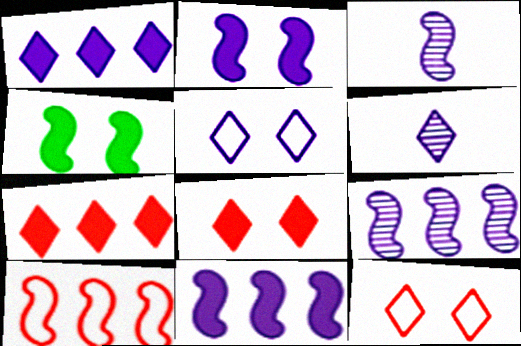[[1, 5, 6], 
[3, 4, 10]]